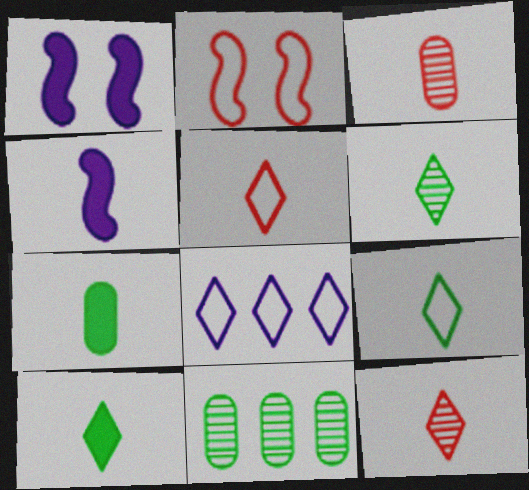[[1, 5, 11], 
[3, 4, 9], 
[6, 9, 10]]